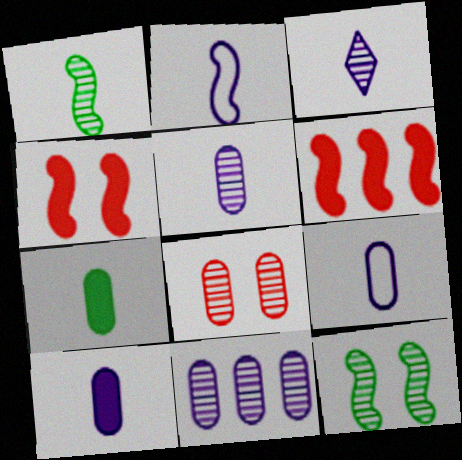[[2, 3, 10], 
[2, 6, 12], 
[5, 9, 10]]